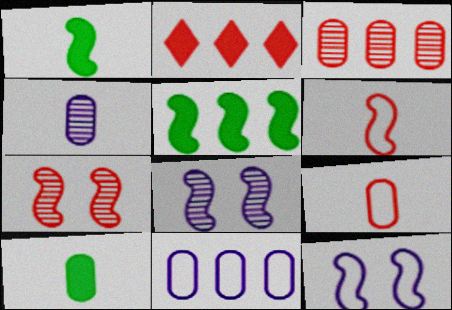[[2, 7, 9], 
[4, 9, 10], 
[5, 6, 8]]